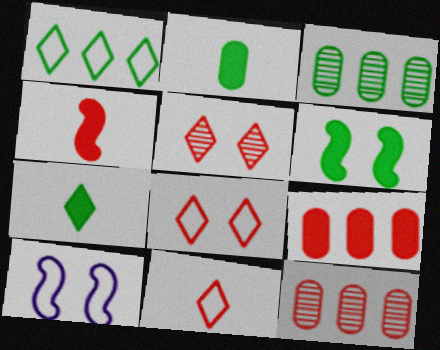[[4, 8, 12], 
[7, 10, 12]]